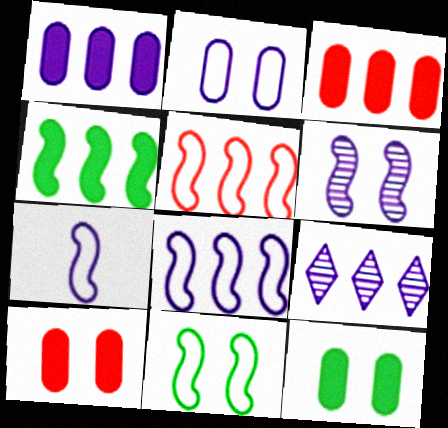[[1, 8, 9], 
[5, 7, 11]]